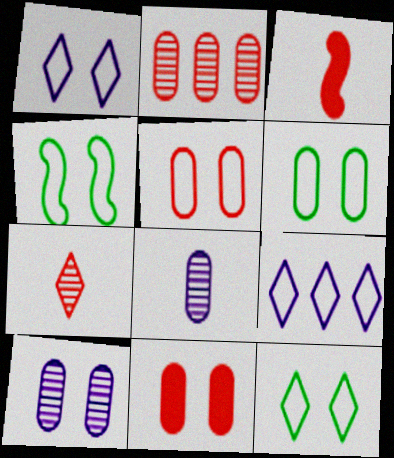[[1, 4, 5], 
[4, 6, 12], 
[6, 10, 11]]